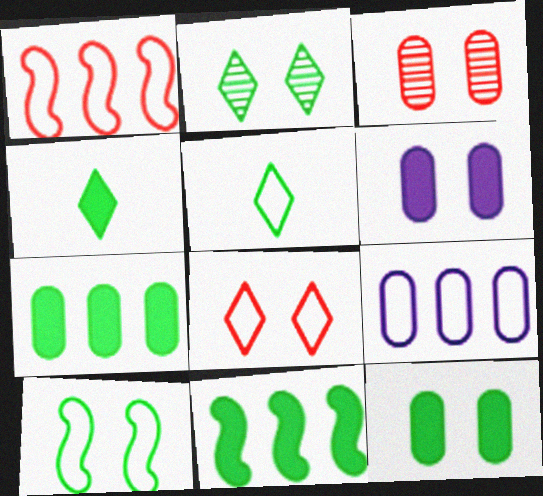[[2, 10, 12], 
[4, 11, 12]]